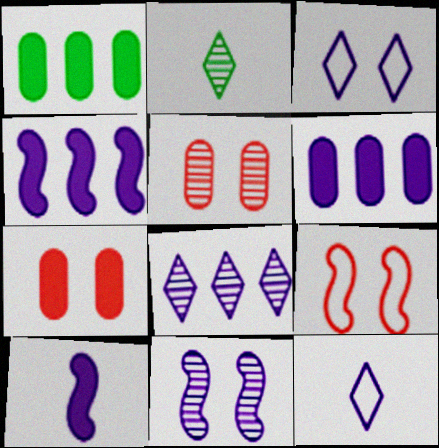[[2, 6, 9], 
[6, 11, 12]]